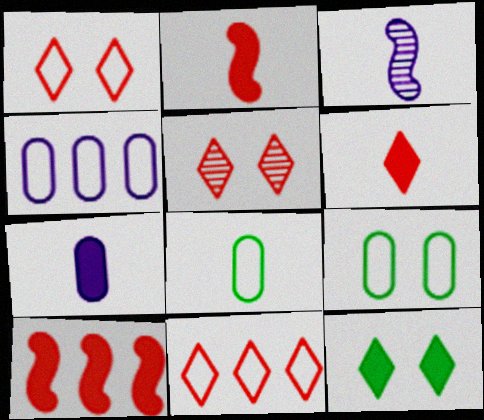[[3, 6, 8], 
[5, 6, 11], 
[7, 10, 12]]